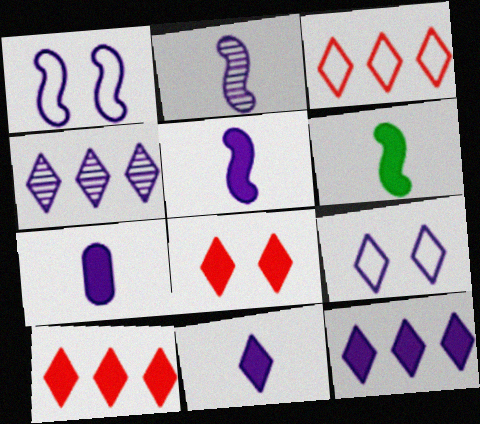[[1, 4, 7], 
[4, 9, 11], 
[5, 7, 11]]